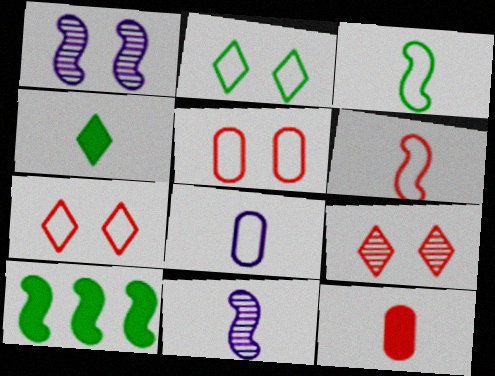[[1, 6, 10], 
[8, 9, 10]]